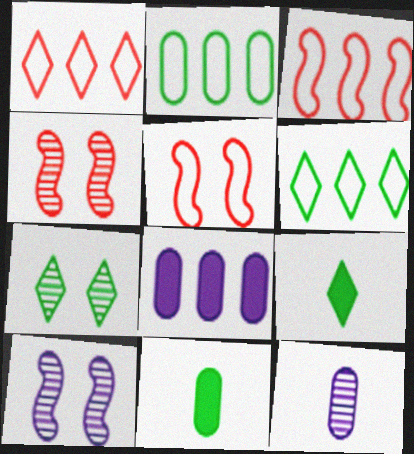[[1, 10, 11], 
[6, 7, 9]]